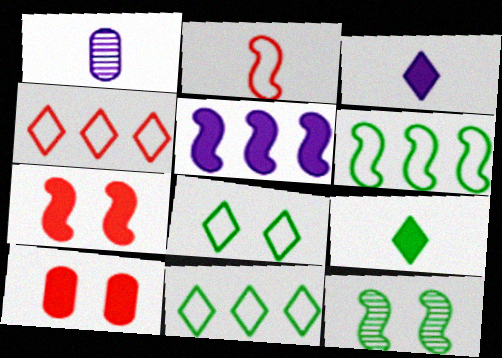[[1, 2, 9], 
[1, 7, 11], 
[2, 5, 12], 
[5, 9, 10]]